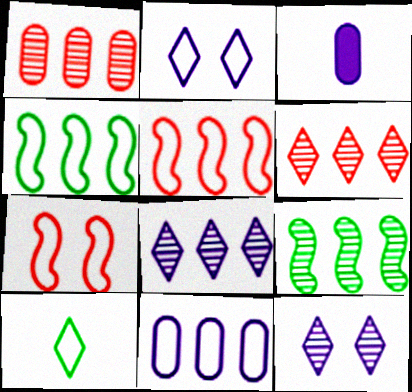[[1, 8, 9], 
[7, 10, 11]]